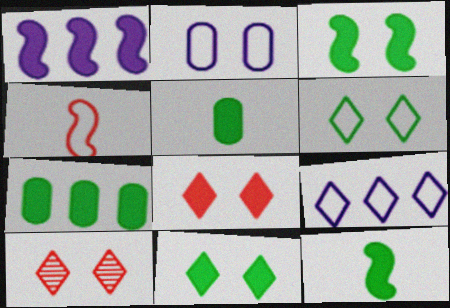[[1, 5, 8], 
[2, 3, 10], 
[7, 11, 12]]